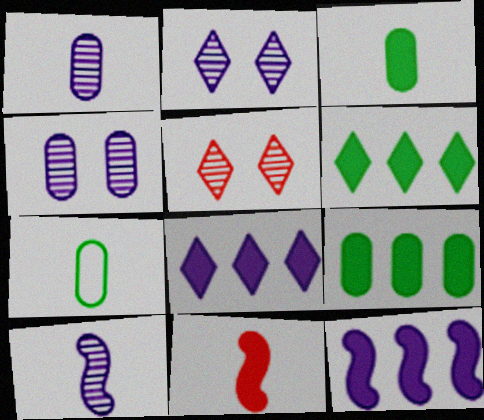[[5, 7, 12]]